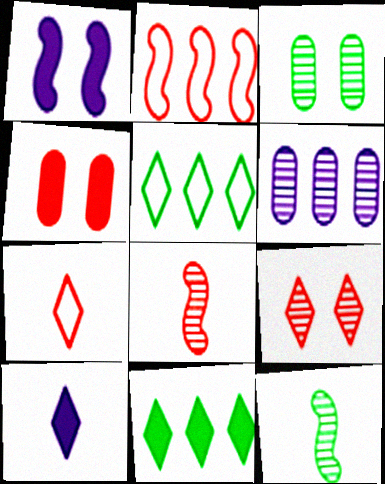[[1, 2, 12], 
[2, 3, 10], 
[2, 6, 11], 
[5, 9, 10], 
[6, 9, 12]]